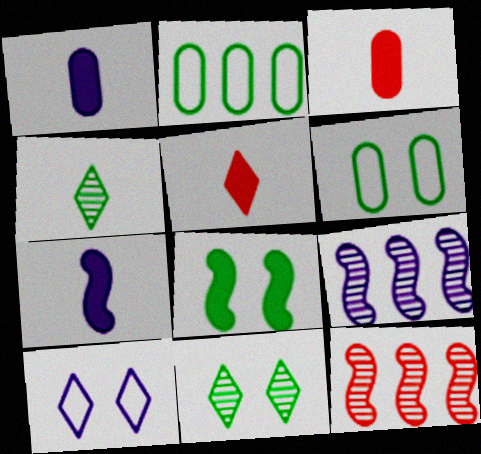[[1, 9, 10], 
[2, 4, 8], 
[5, 6, 9], 
[6, 8, 11]]